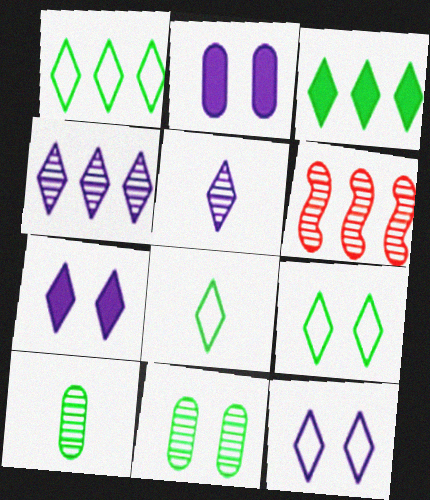[[1, 8, 9], 
[2, 6, 8], 
[5, 6, 11]]